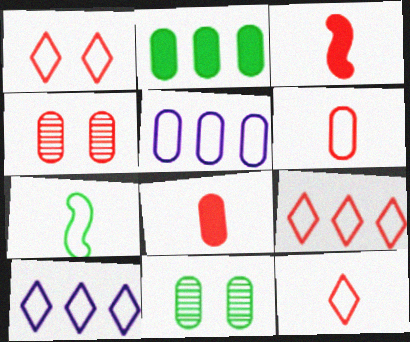[[1, 5, 7], 
[1, 9, 12], 
[3, 4, 9], 
[3, 10, 11], 
[5, 8, 11]]